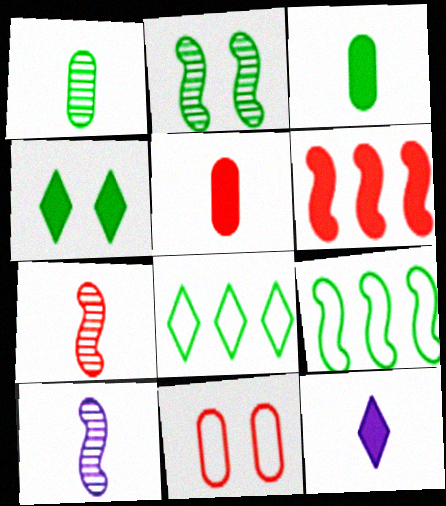[[1, 4, 9], 
[2, 3, 8]]